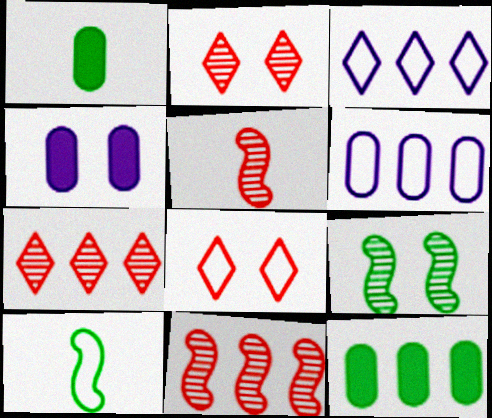[[3, 11, 12], 
[4, 7, 10], 
[4, 8, 9], 
[6, 8, 10]]